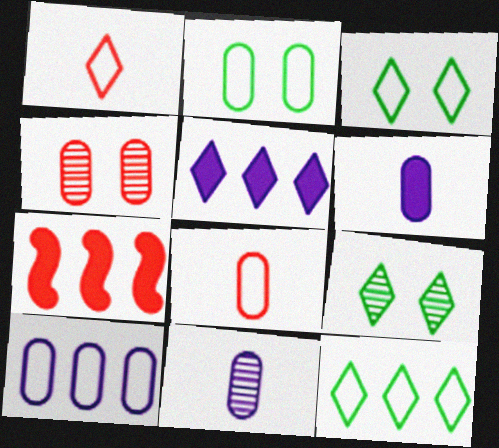[[1, 4, 7], 
[1, 5, 9], 
[2, 8, 10], 
[3, 7, 11]]